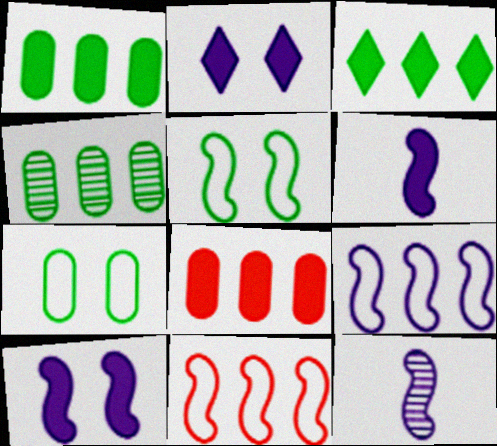[[9, 10, 12]]